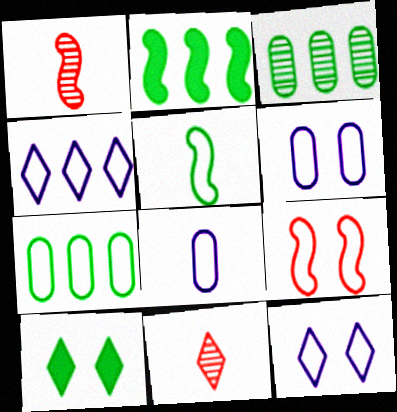[[2, 6, 11], 
[3, 5, 10], 
[4, 10, 11]]